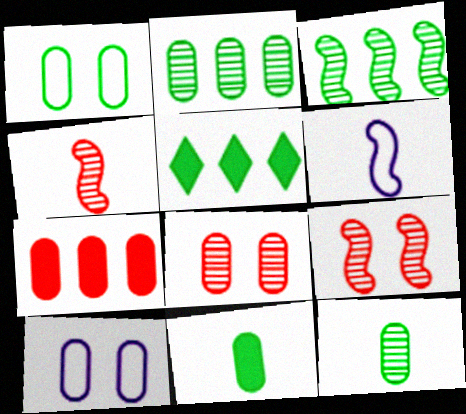[[1, 2, 11], 
[4, 5, 10], 
[5, 6, 8], 
[7, 10, 12]]